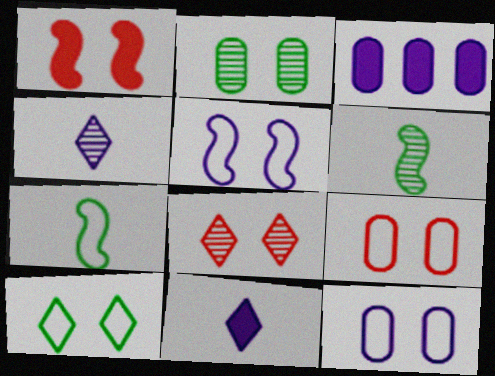[[1, 8, 9], 
[3, 4, 5], 
[3, 7, 8], 
[5, 9, 10]]